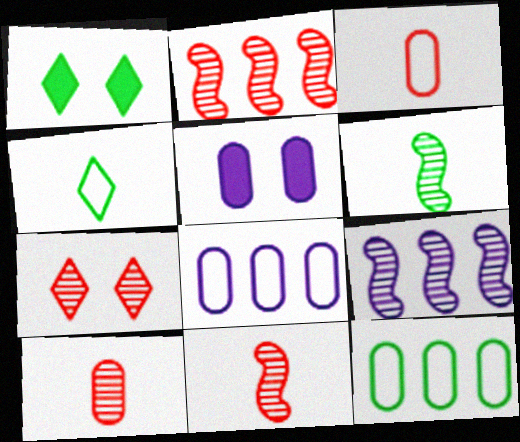[[1, 3, 9], 
[1, 6, 12], 
[1, 8, 11], 
[2, 4, 5], 
[2, 7, 10], 
[5, 10, 12]]